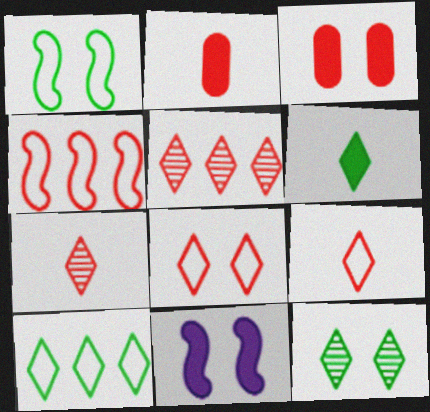[[3, 4, 7], 
[6, 10, 12]]